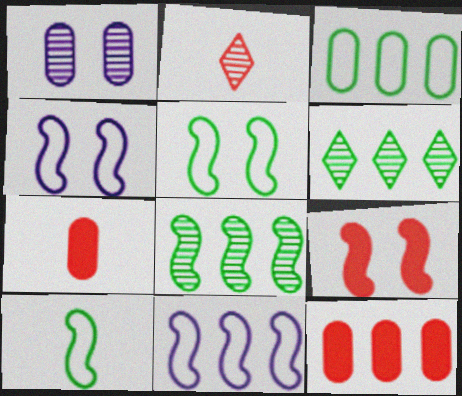[[1, 2, 8], 
[1, 3, 7], 
[4, 6, 7], 
[6, 11, 12]]